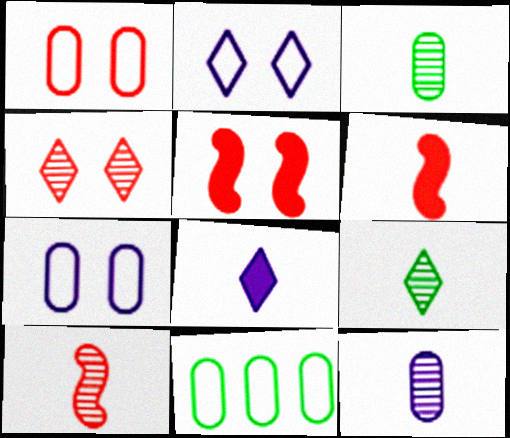[[1, 4, 5], 
[9, 10, 12]]